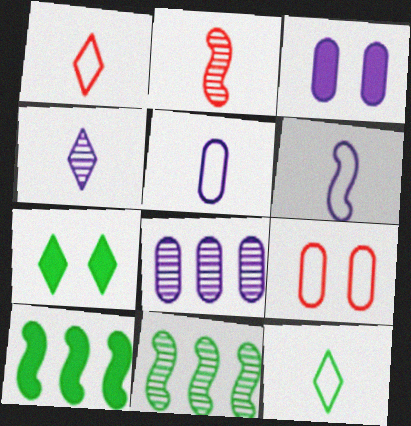[[1, 3, 11], 
[3, 5, 8], 
[4, 9, 10]]